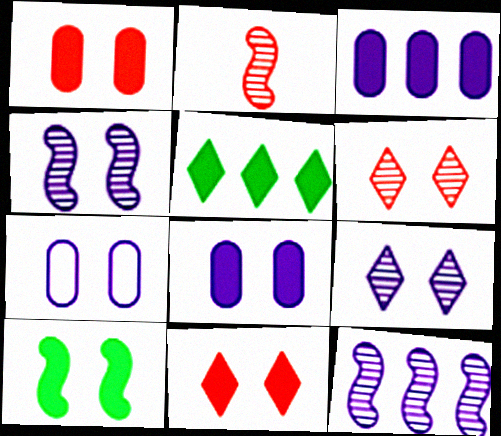[[2, 5, 7], 
[6, 7, 10], 
[8, 10, 11]]